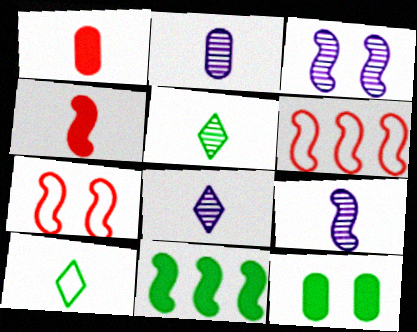[[1, 9, 10], 
[2, 4, 10], 
[2, 8, 9], 
[6, 8, 12], 
[7, 9, 11]]